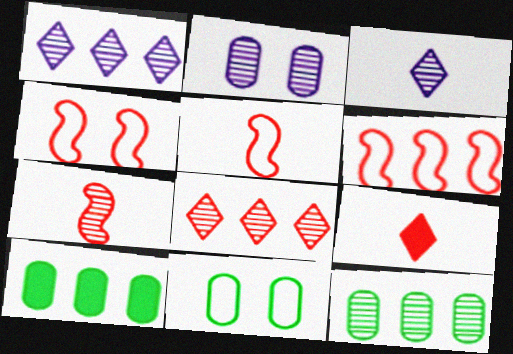[[1, 6, 10], 
[3, 4, 10], 
[4, 5, 6]]